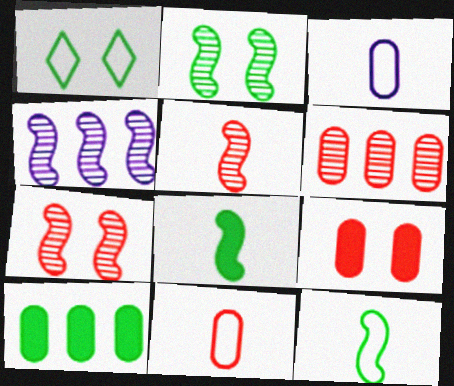[[2, 4, 5], 
[6, 9, 11]]